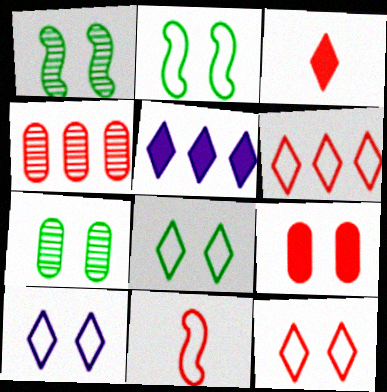[[1, 9, 10], 
[5, 7, 11], 
[8, 10, 12]]